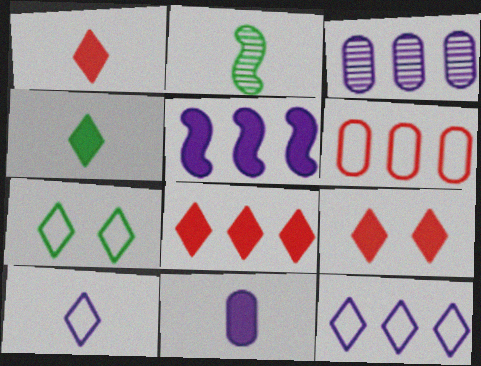[[1, 8, 9], 
[3, 5, 12]]